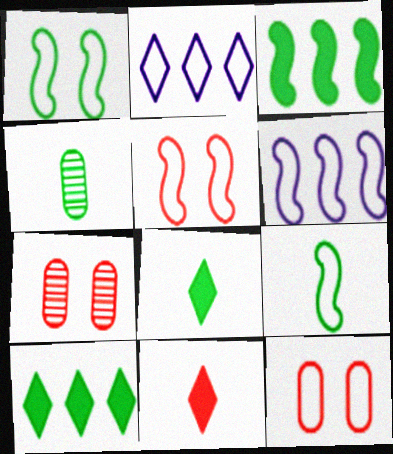[[1, 4, 10], 
[2, 9, 12], 
[4, 8, 9], 
[5, 6, 9], 
[6, 7, 8]]